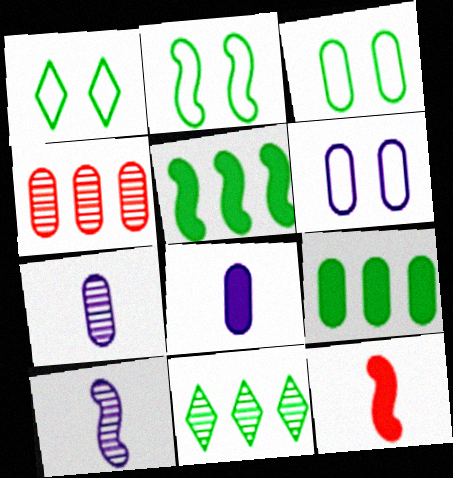[[1, 2, 3], 
[3, 4, 8], 
[6, 11, 12]]